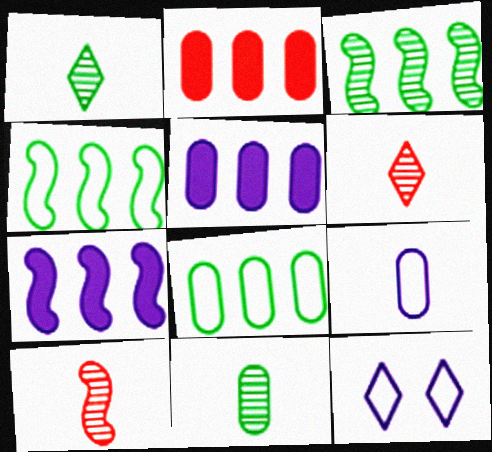[]